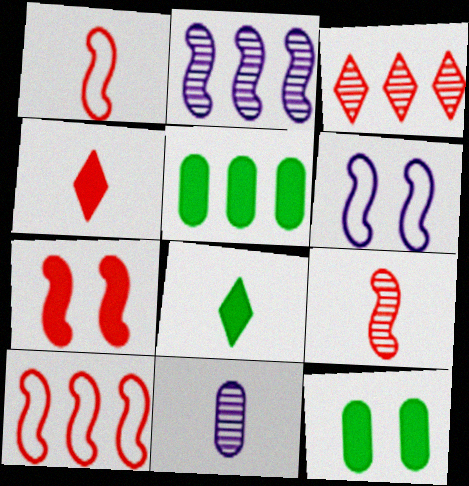[[1, 8, 11], 
[7, 9, 10]]